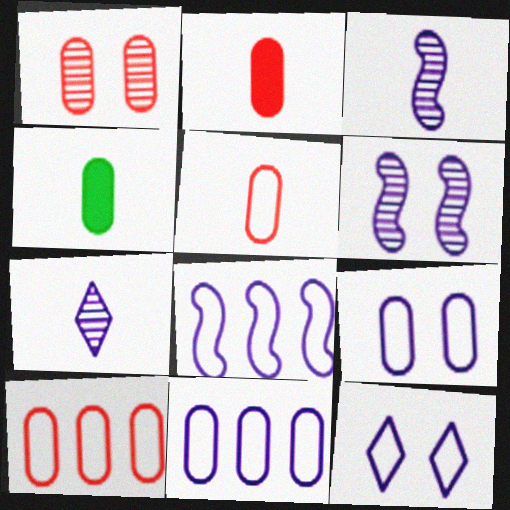[[1, 2, 10], 
[1, 4, 11]]